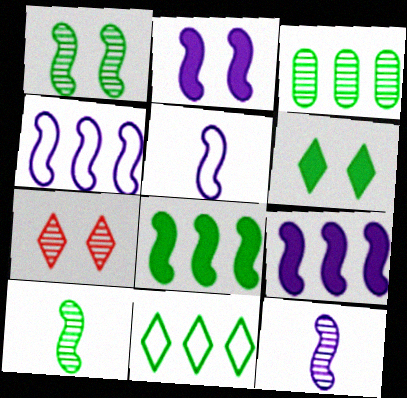[[2, 4, 12], 
[3, 7, 12], 
[3, 8, 11]]